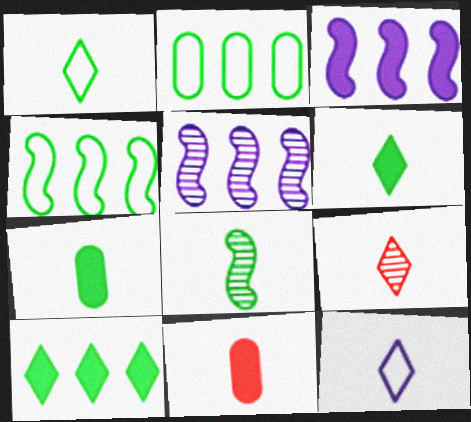[[1, 7, 8], 
[6, 9, 12], 
[8, 11, 12]]